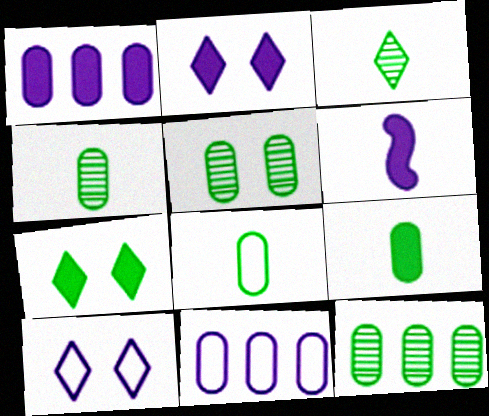[[1, 2, 6], 
[4, 5, 12], 
[4, 8, 9]]